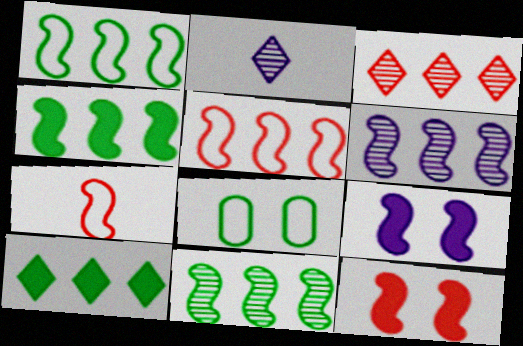[[1, 4, 11], 
[4, 5, 6], 
[7, 9, 11]]